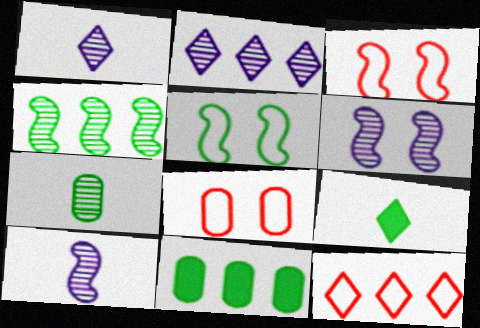[[1, 3, 11]]